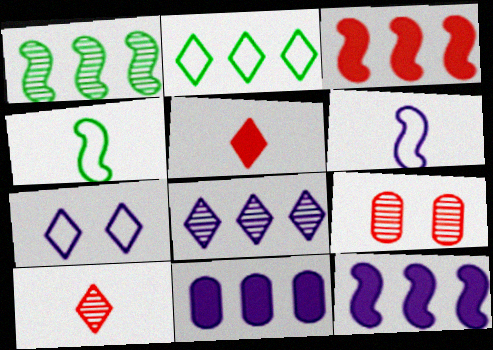[]